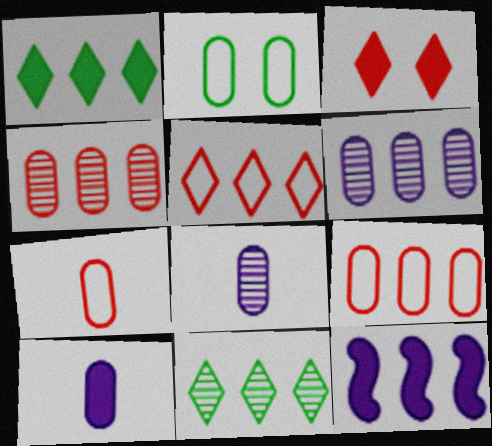[[2, 4, 10], 
[9, 11, 12]]